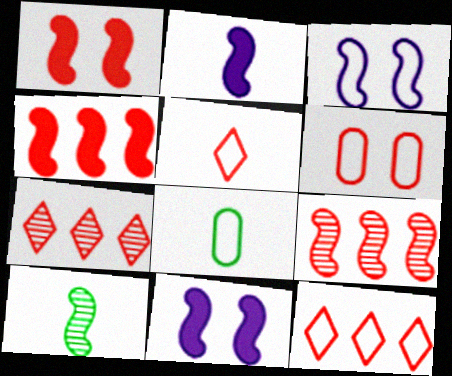[[3, 4, 10], 
[3, 8, 12], 
[7, 8, 11]]